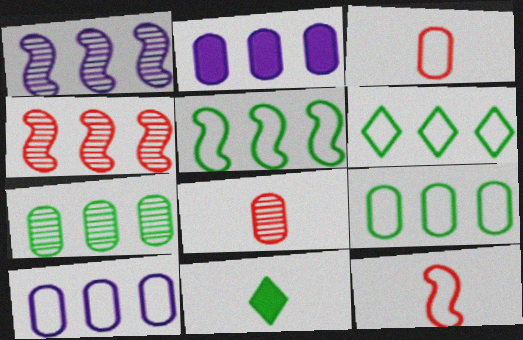[[2, 4, 6], 
[5, 6, 9]]